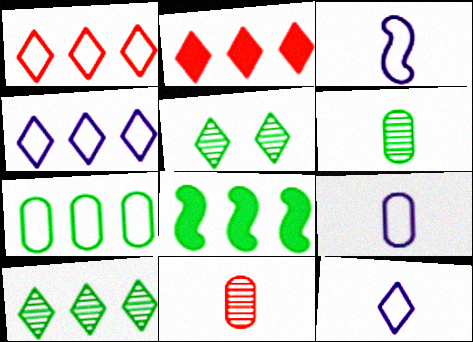[[2, 4, 10], 
[2, 5, 12], 
[3, 9, 12], 
[7, 8, 10]]